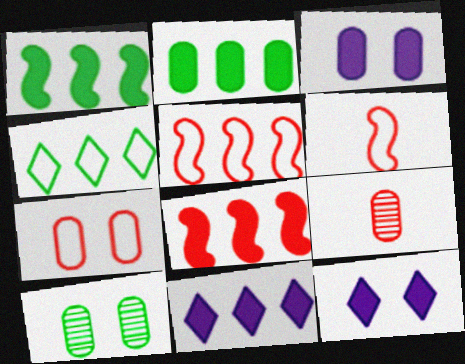[[2, 8, 11], 
[3, 7, 10], 
[6, 10, 11]]